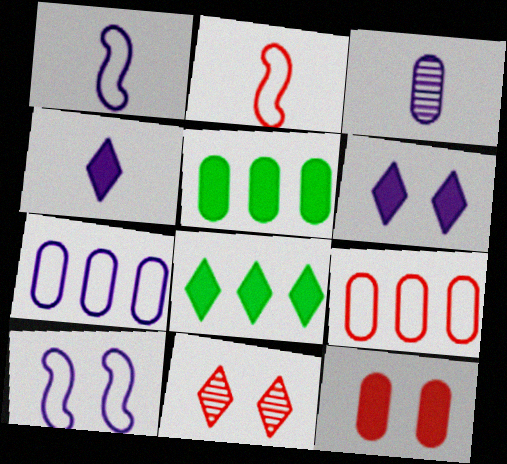[[1, 3, 4], 
[1, 5, 11]]